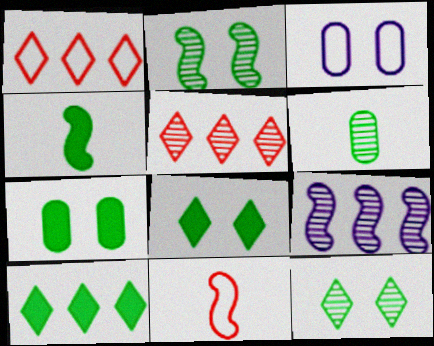[[3, 4, 5], 
[4, 7, 10]]